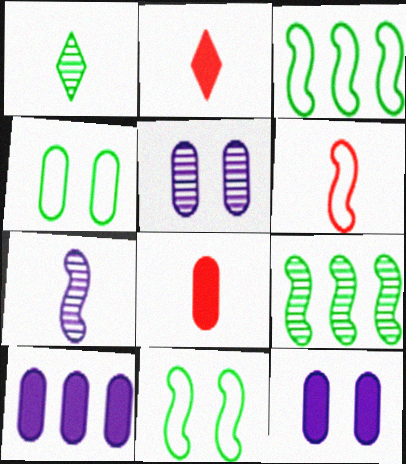[[2, 3, 5]]